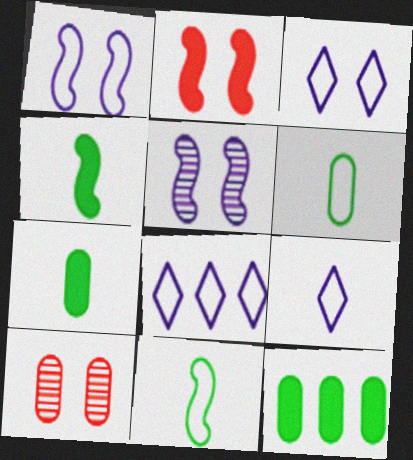[[3, 8, 9], 
[4, 8, 10]]